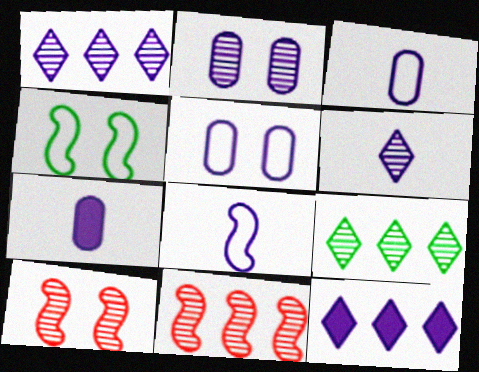[[2, 8, 12], 
[6, 7, 8]]